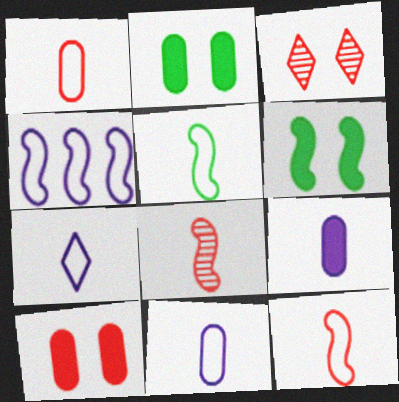[[1, 5, 7], 
[4, 6, 8]]